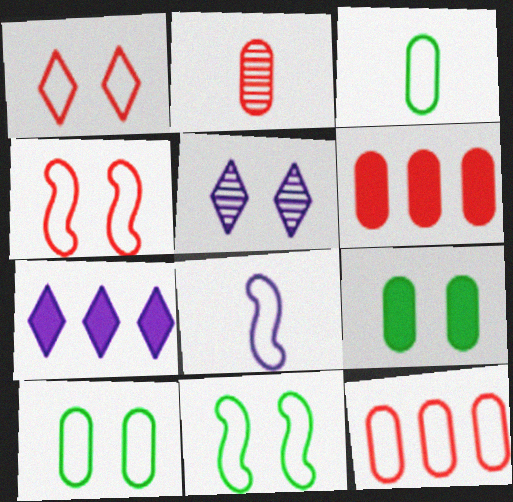[[2, 7, 11], 
[4, 5, 9]]